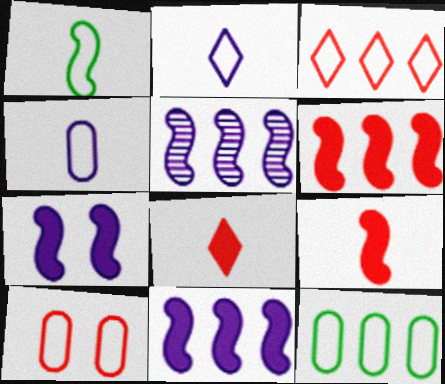[[4, 10, 12]]